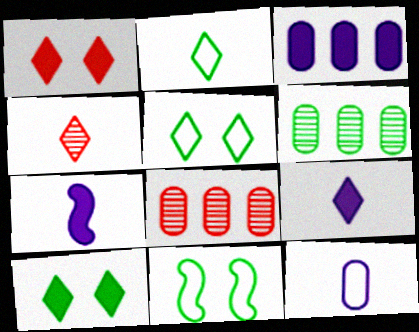[[2, 4, 9], 
[3, 4, 11], 
[5, 7, 8], 
[8, 9, 11]]